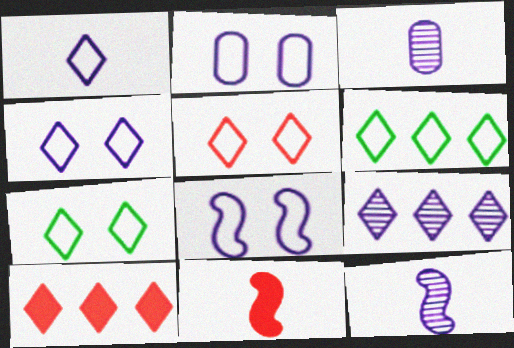[[1, 5, 6], 
[2, 4, 8], 
[4, 5, 7], 
[6, 9, 10]]